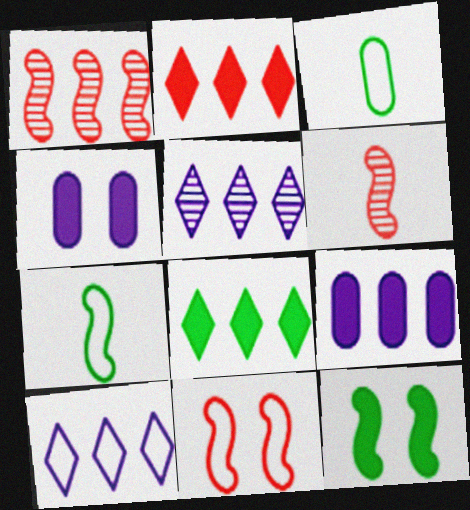[[3, 10, 11]]